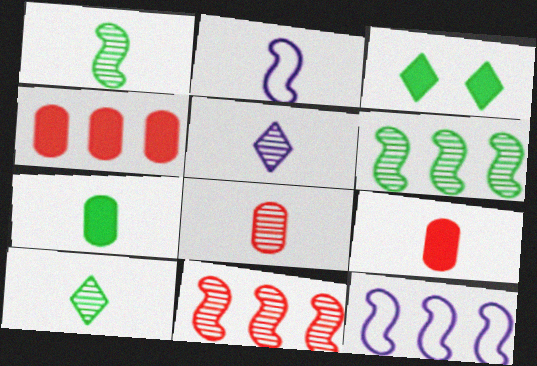[[1, 5, 8], 
[2, 9, 10], 
[3, 8, 12]]